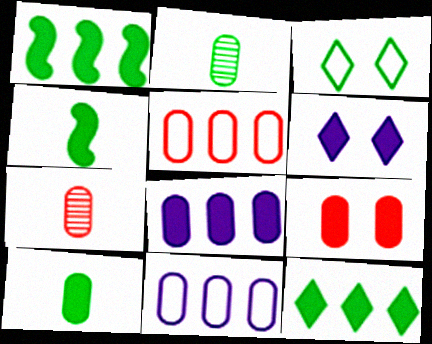[[1, 2, 3], 
[2, 9, 11], 
[5, 7, 9], 
[8, 9, 10]]